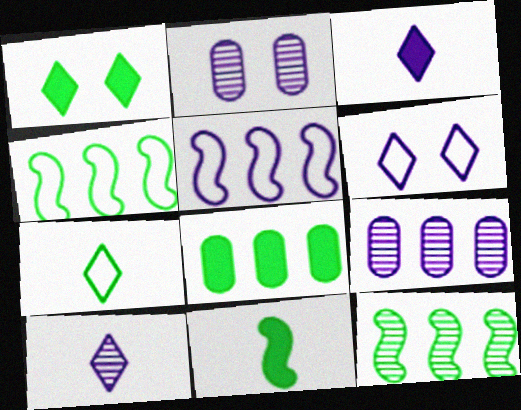[[1, 8, 11], 
[2, 3, 5]]